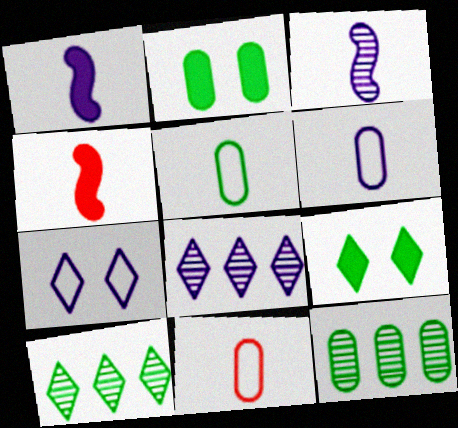[[2, 5, 12], 
[4, 7, 12], 
[5, 6, 11]]